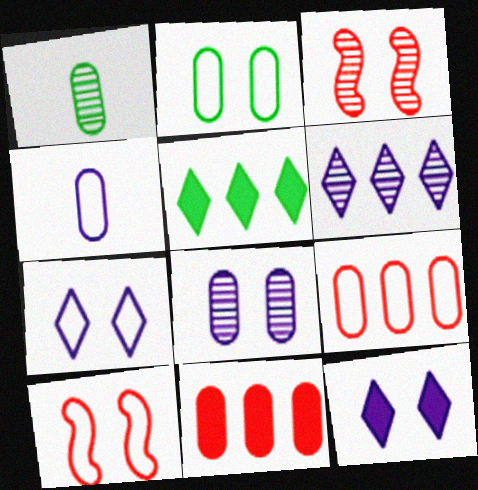[[1, 3, 6], 
[2, 3, 12], 
[2, 4, 9], 
[2, 7, 10], 
[3, 4, 5]]